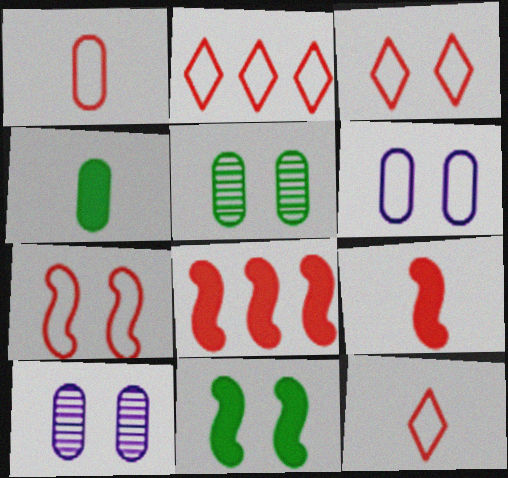[[1, 2, 7], 
[2, 3, 12], 
[3, 10, 11]]